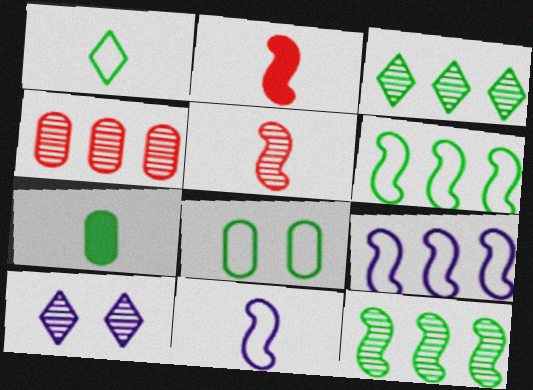[[1, 6, 8]]